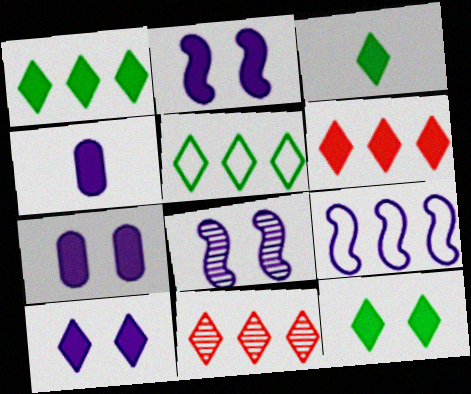[[1, 3, 12], 
[2, 7, 10], 
[3, 6, 10]]